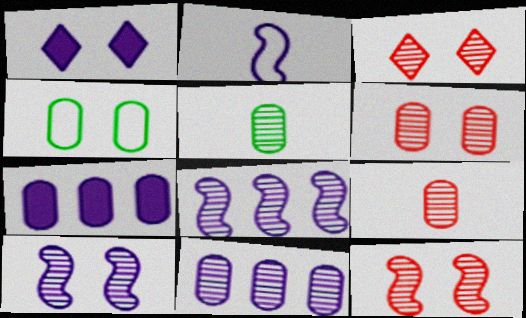[[1, 2, 11], 
[1, 4, 12], 
[3, 5, 8], 
[3, 6, 12], 
[4, 7, 9], 
[5, 6, 11]]